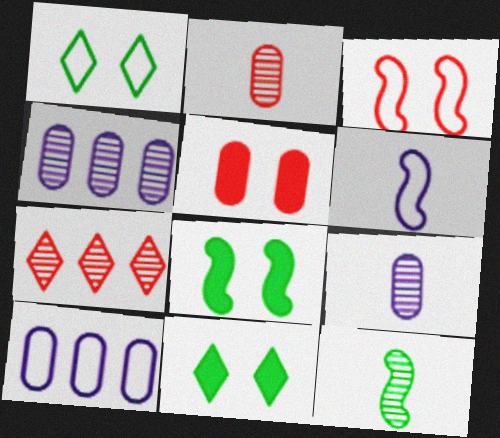[]